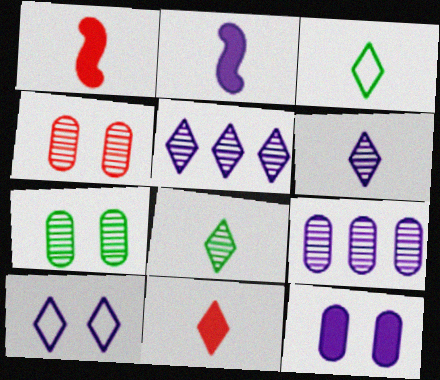[[2, 9, 10], 
[3, 6, 11]]